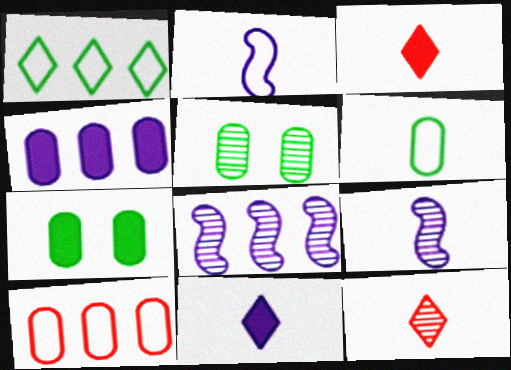[[3, 6, 9], 
[5, 8, 12]]